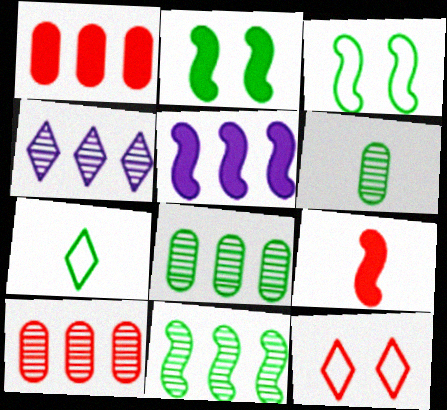[[2, 5, 9], 
[2, 7, 8], 
[4, 10, 11], 
[5, 6, 12], 
[9, 10, 12]]